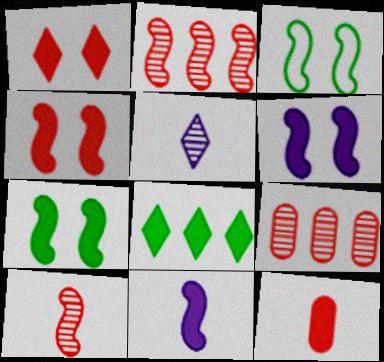[[2, 3, 11], 
[4, 6, 7], 
[6, 8, 12]]